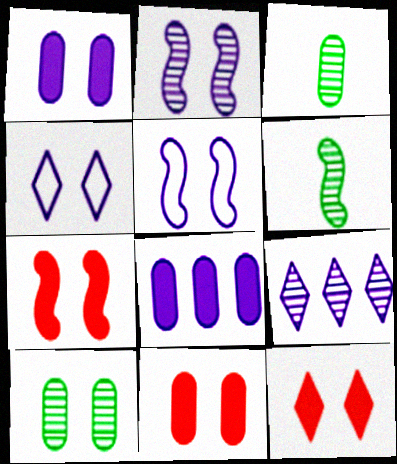[[1, 2, 4], 
[4, 7, 10], 
[5, 10, 12], 
[7, 11, 12]]